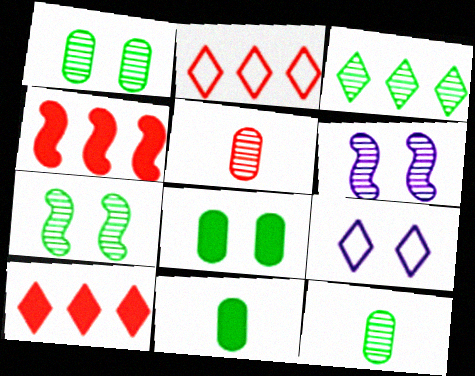[[2, 6, 11], 
[3, 5, 6], 
[3, 7, 12], 
[4, 9, 12]]